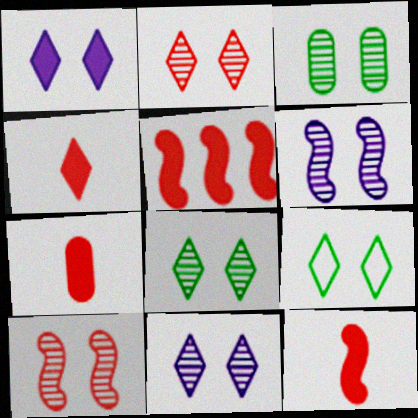[[1, 2, 9], 
[2, 3, 6], 
[2, 8, 11], 
[3, 10, 11], 
[4, 7, 12]]